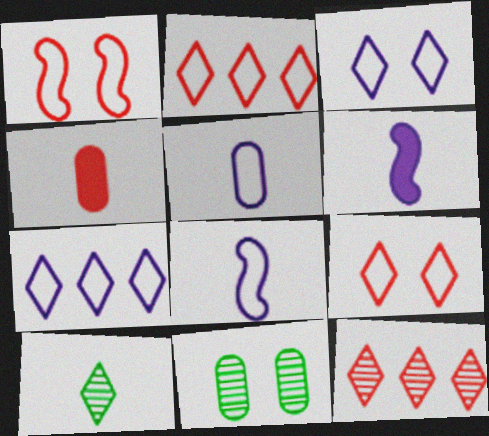[[1, 4, 12], 
[2, 6, 11], 
[4, 8, 10]]